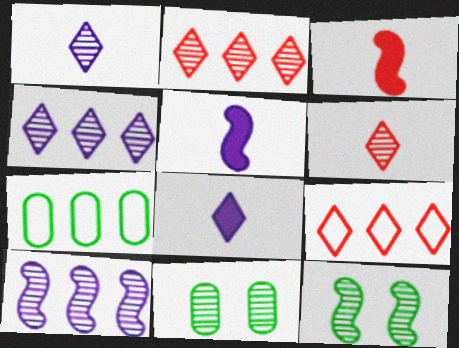[[5, 9, 11], 
[6, 10, 11]]